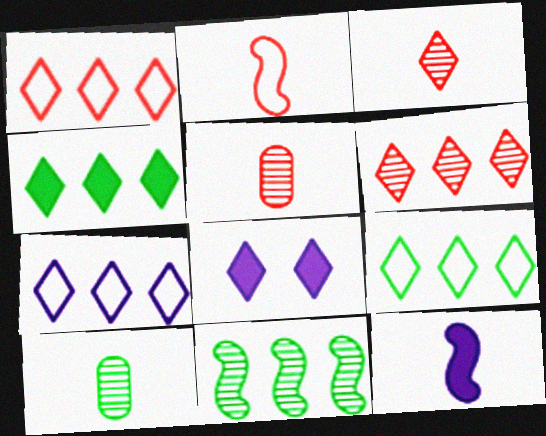[[1, 7, 9], 
[3, 8, 9], 
[4, 6, 7]]